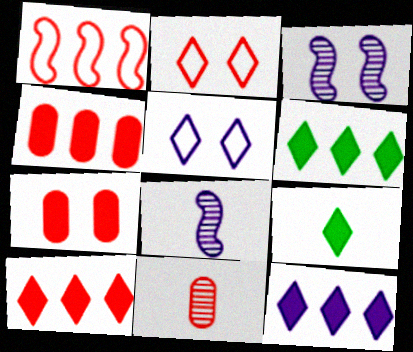[[6, 10, 12]]